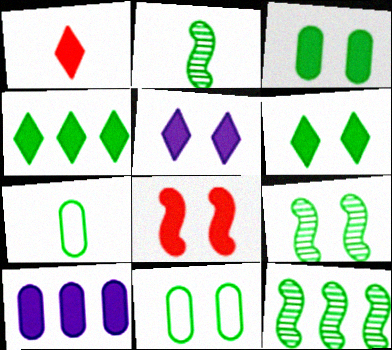[[1, 4, 5], 
[2, 4, 11], 
[2, 9, 12], 
[3, 5, 8], 
[4, 7, 9], 
[6, 7, 12], 
[6, 9, 11]]